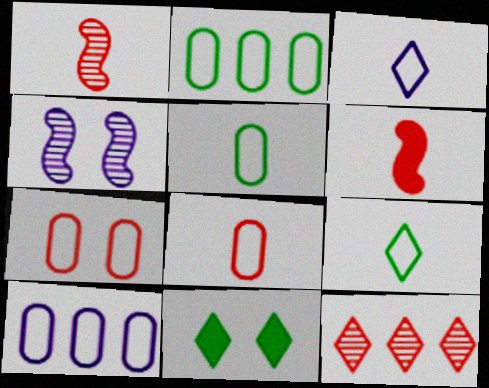[[1, 10, 11], 
[3, 11, 12], 
[4, 7, 11], 
[5, 7, 10], 
[6, 7, 12]]